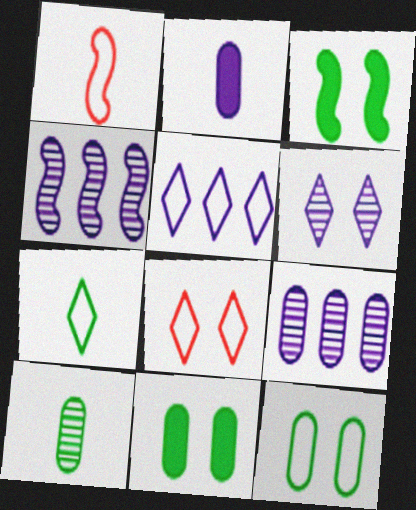[[1, 3, 4], 
[1, 5, 12], 
[5, 7, 8]]